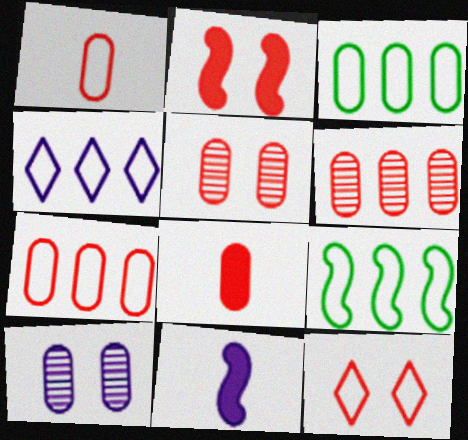[[2, 5, 12], 
[3, 8, 10], 
[4, 7, 9], 
[4, 10, 11], 
[5, 7, 8]]